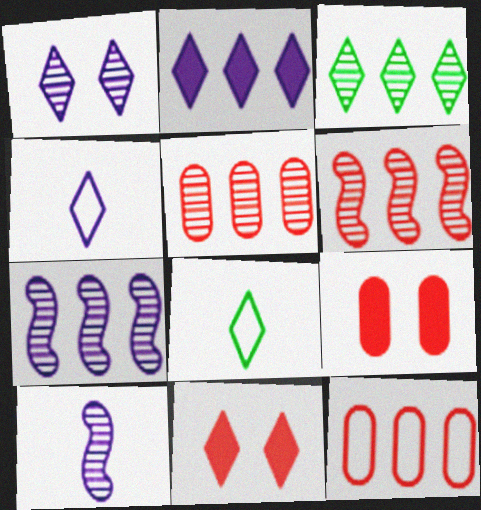[[1, 2, 4], 
[3, 4, 11], 
[3, 5, 7], 
[7, 8, 9]]